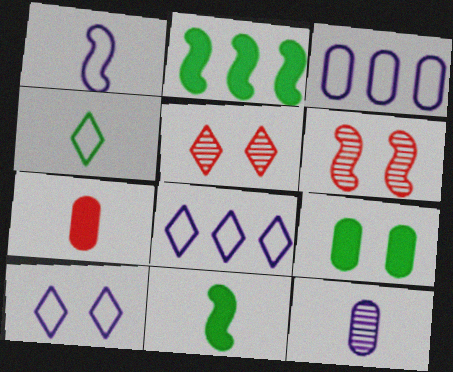[[1, 2, 6], 
[1, 3, 10], 
[3, 5, 11], 
[6, 9, 10]]